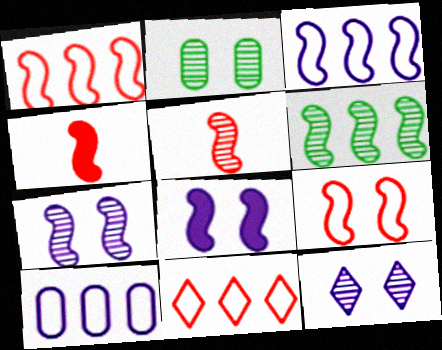[[5, 6, 7]]